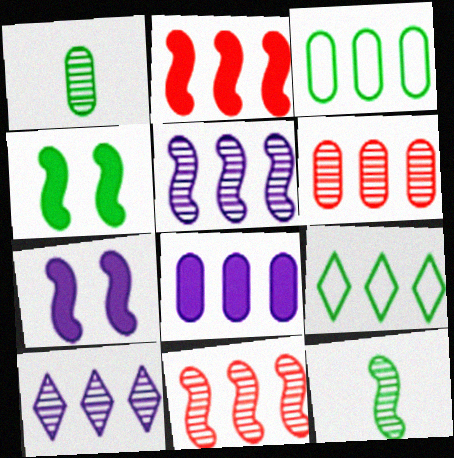[[1, 4, 9], 
[2, 3, 10], 
[3, 6, 8], 
[8, 9, 11]]